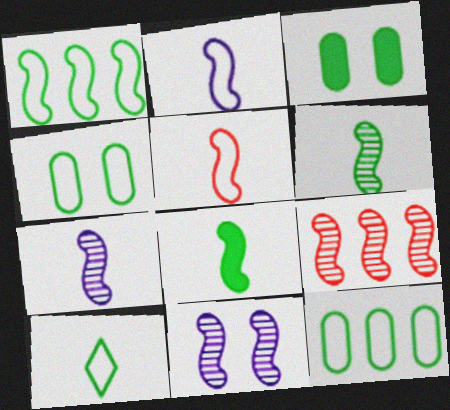[[1, 4, 10], 
[5, 7, 8], 
[6, 9, 11]]